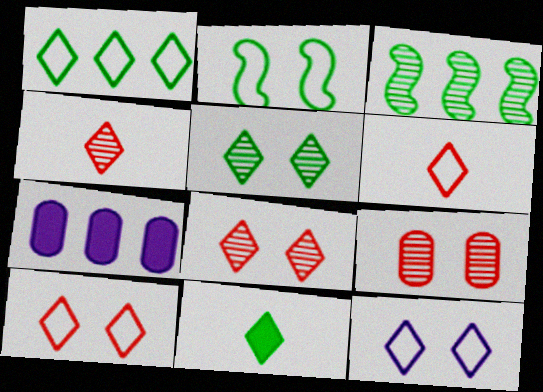[[1, 5, 11], 
[1, 6, 12], 
[2, 4, 7]]